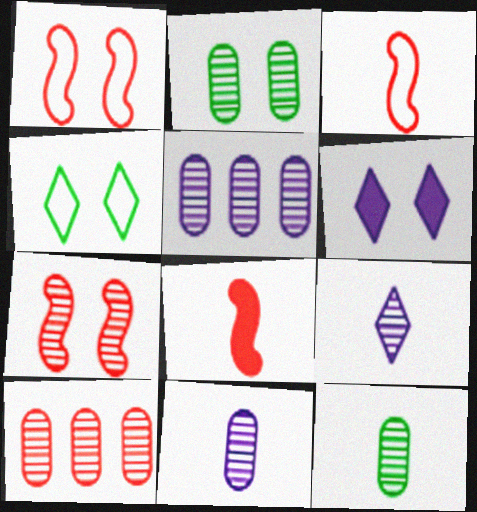[[1, 2, 6], 
[2, 10, 11], 
[4, 5, 8]]